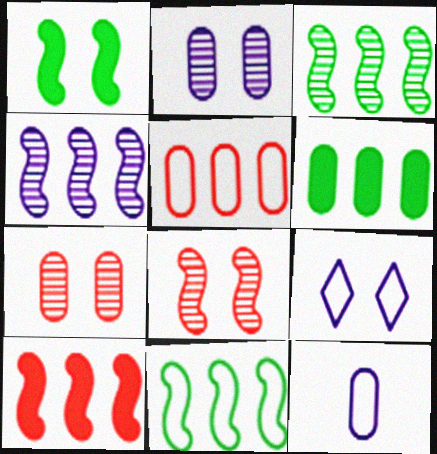[[1, 7, 9], 
[4, 10, 11], 
[6, 7, 12]]